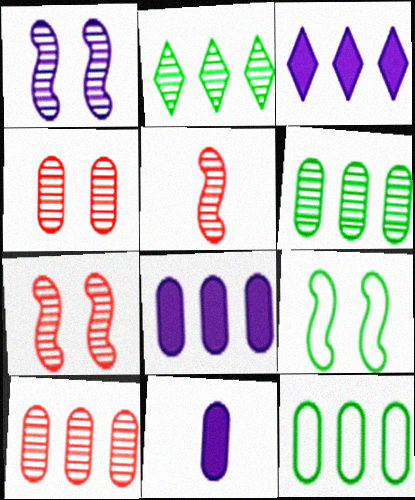[[4, 11, 12], 
[8, 10, 12]]